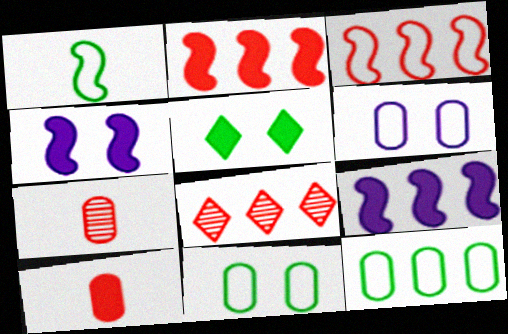[[5, 9, 10], 
[8, 9, 12]]